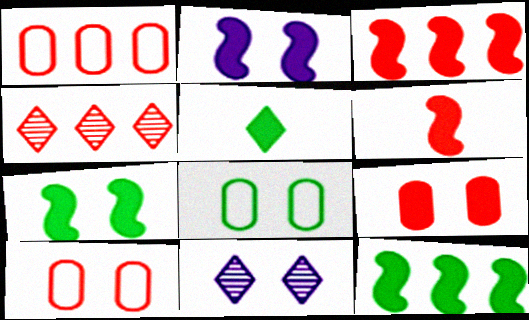[[1, 3, 4], 
[2, 6, 12], 
[4, 6, 10], 
[7, 10, 11]]